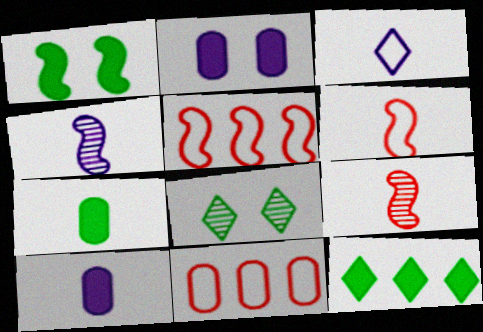[[1, 4, 5], 
[1, 7, 12], 
[3, 4, 10], 
[3, 7, 9], 
[5, 8, 10]]